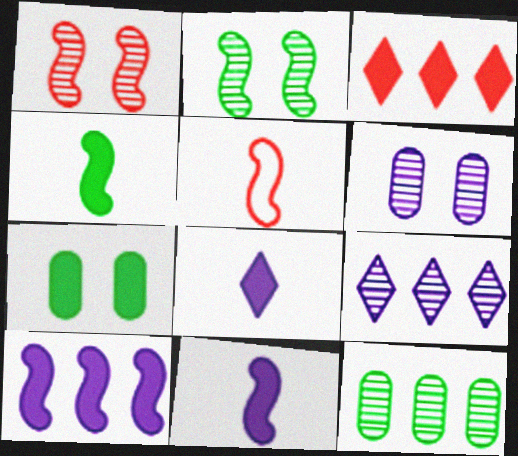[[2, 5, 10], 
[3, 7, 11], 
[5, 7, 9]]